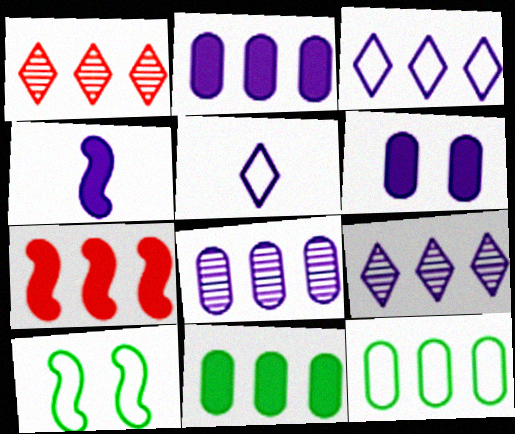[[7, 9, 12]]